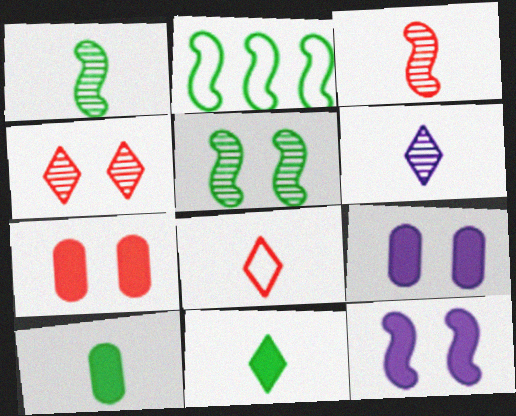[[2, 3, 12], 
[2, 6, 7], 
[6, 8, 11]]